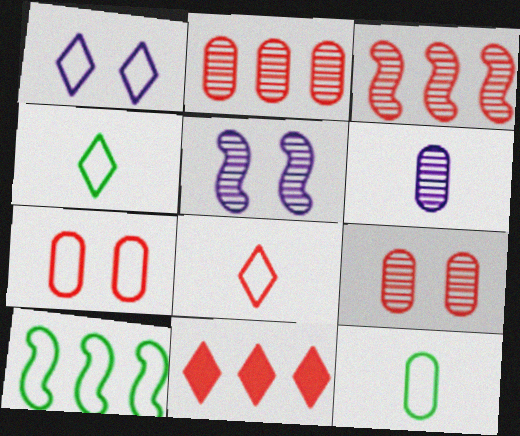[[5, 11, 12]]